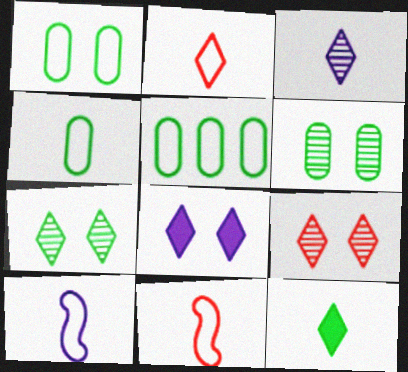[[1, 4, 5], 
[2, 3, 12], 
[2, 4, 10]]